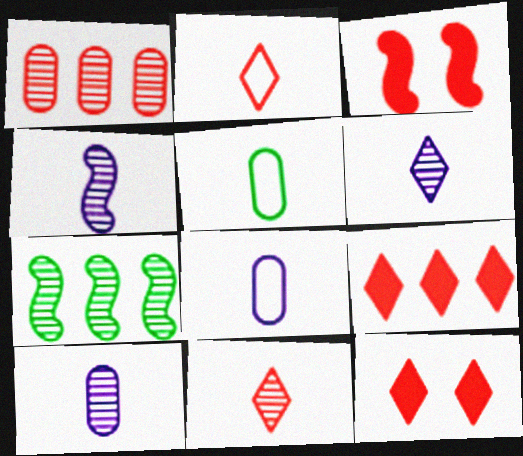[[1, 2, 3], 
[4, 6, 10], 
[7, 8, 12]]